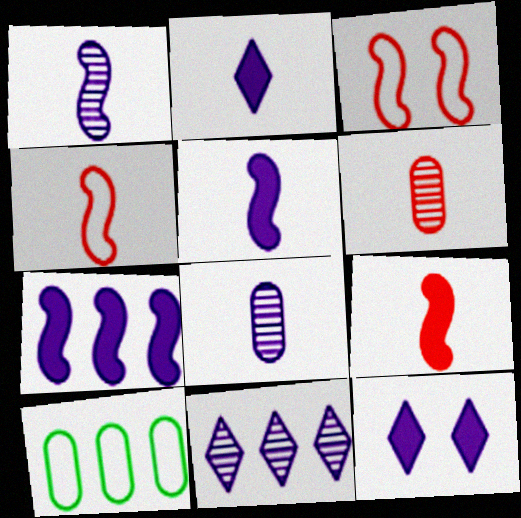[]